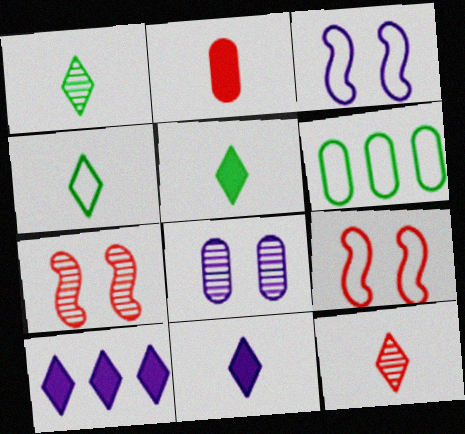[[1, 4, 5], 
[2, 6, 8], 
[4, 11, 12], 
[6, 7, 11]]